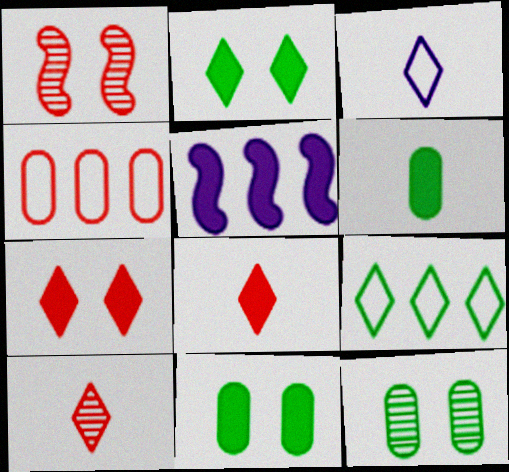[[1, 4, 8], 
[5, 6, 7], 
[5, 8, 11]]